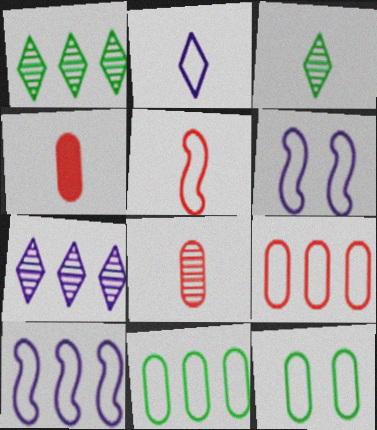[[1, 4, 6]]